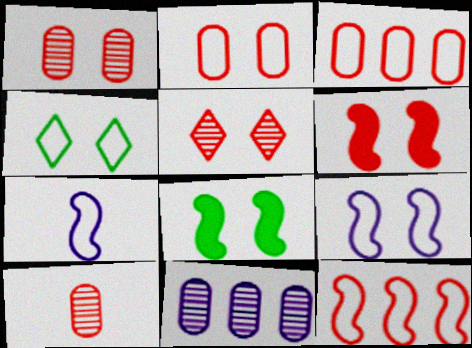[[2, 4, 9], 
[2, 5, 6], 
[3, 4, 7]]